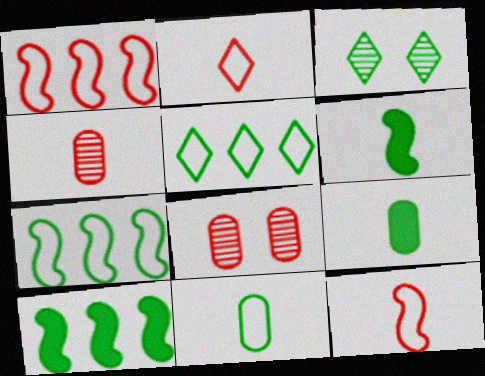[[3, 7, 9], 
[3, 10, 11]]